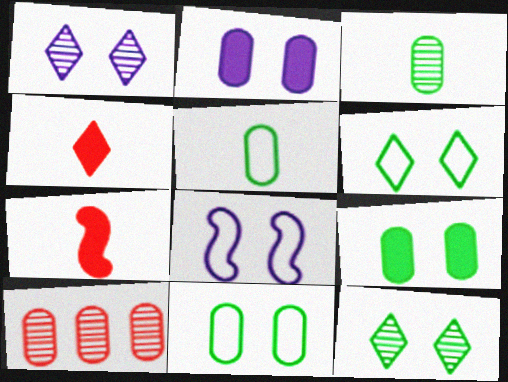[[1, 2, 8], 
[2, 5, 10]]